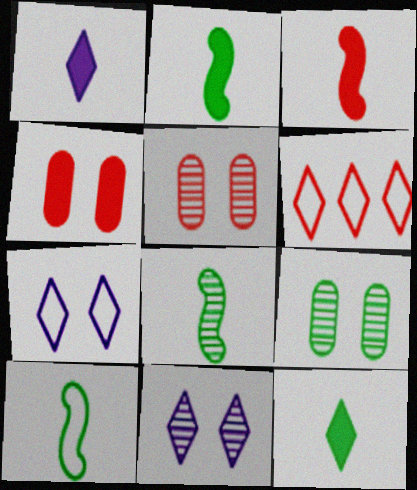[[2, 8, 10], 
[3, 5, 6], 
[6, 11, 12]]